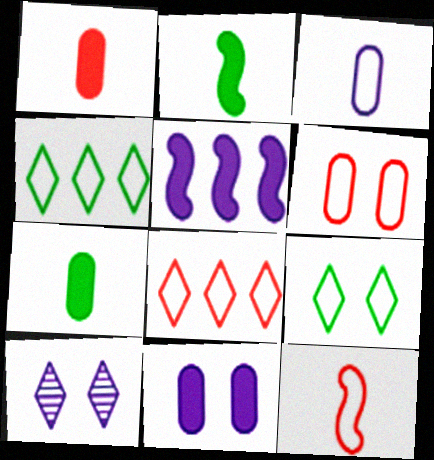[[3, 5, 10], 
[6, 8, 12]]